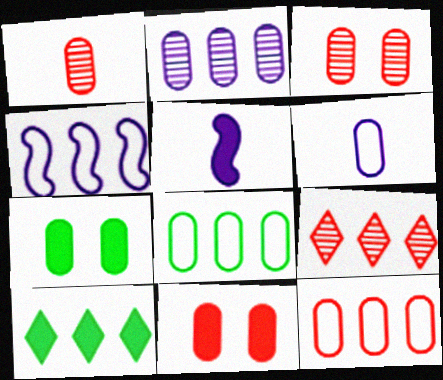[[1, 11, 12], 
[5, 10, 11]]